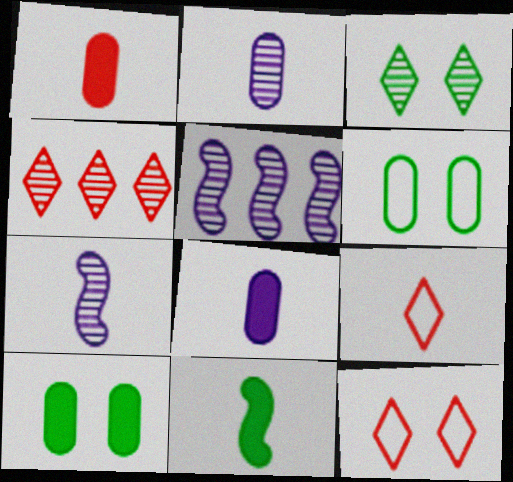[[2, 9, 11], 
[5, 9, 10]]